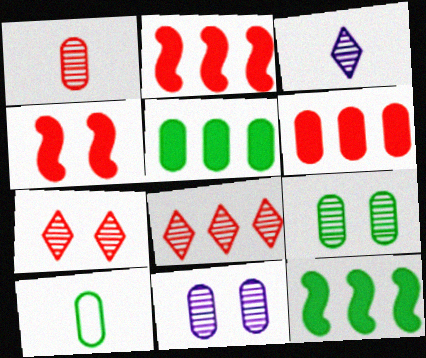[[5, 9, 10], 
[6, 10, 11]]